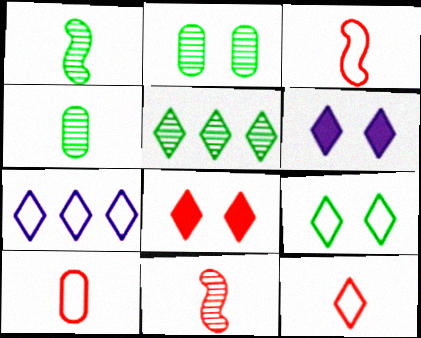[[1, 2, 5], 
[3, 10, 12], 
[5, 6, 12], 
[7, 9, 12]]